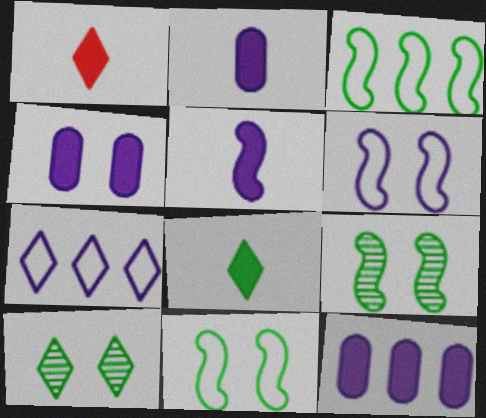[[1, 7, 10], 
[2, 4, 12]]